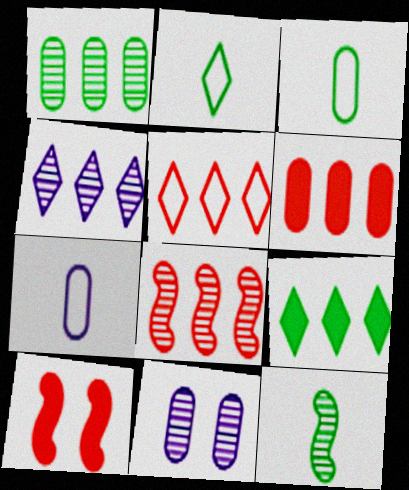[[1, 4, 8], 
[3, 4, 10], 
[3, 6, 11], 
[4, 5, 9], 
[5, 6, 8]]